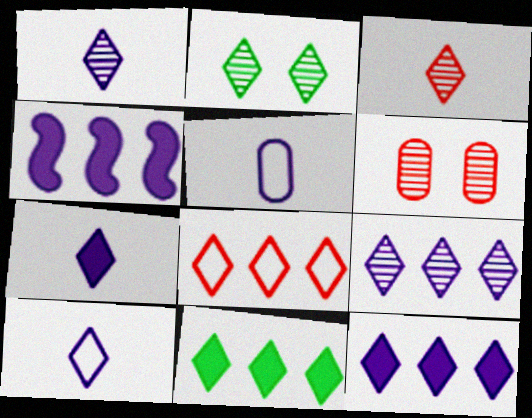[[1, 7, 10], 
[2, 3, 9], 
[2, 7, 8], 
[8, 9, 11]]